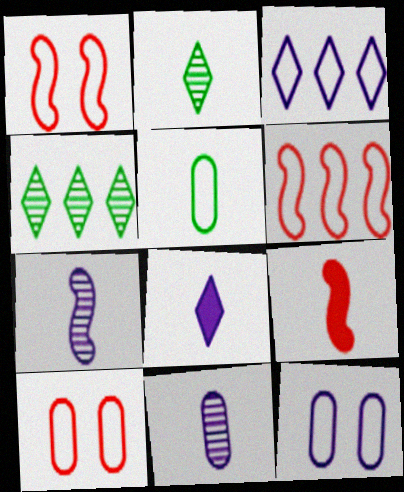[[1, 3, 5], 
[4, 9, 12]]